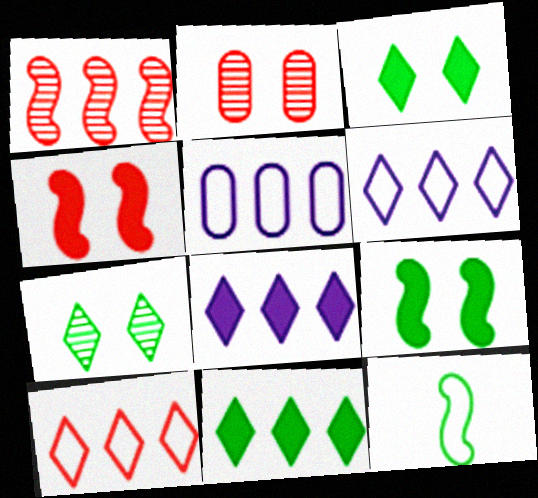[[1, 5, 11], 
[2, 8, 12]]